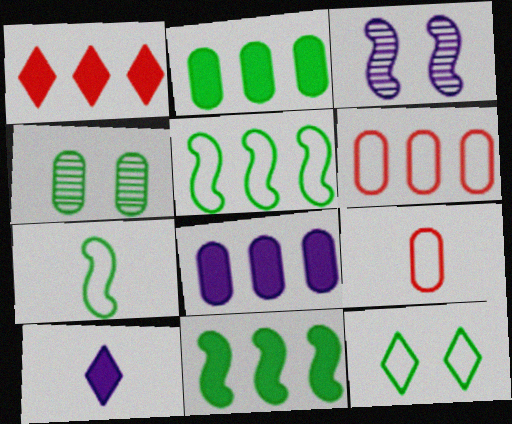[[1, 8, 11], 
[4, 8, 9]]